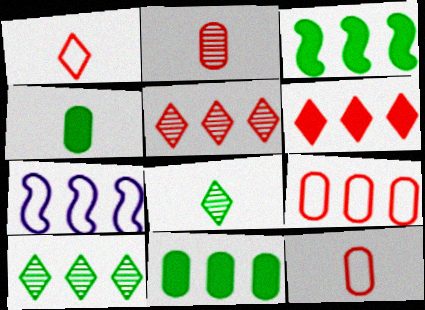[[5, 7, 11]]